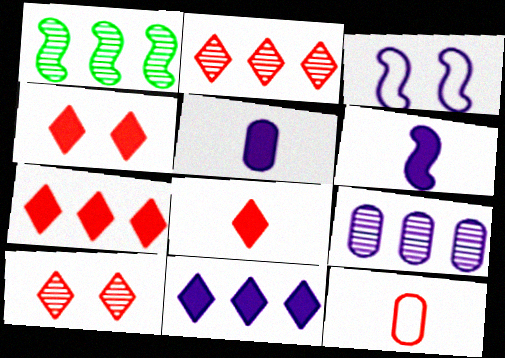[[1, 2, 9], 
[4, 7, 8]]